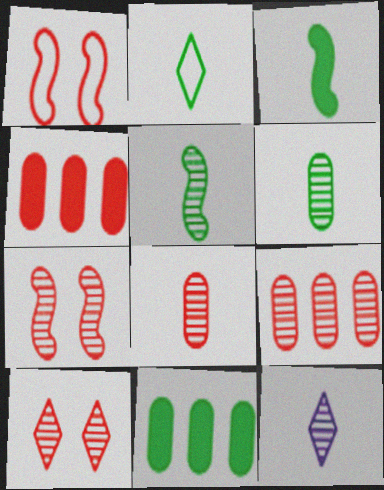[[1, 11, 12], 
[2, 3, 6], 
[5, 8, 12]]